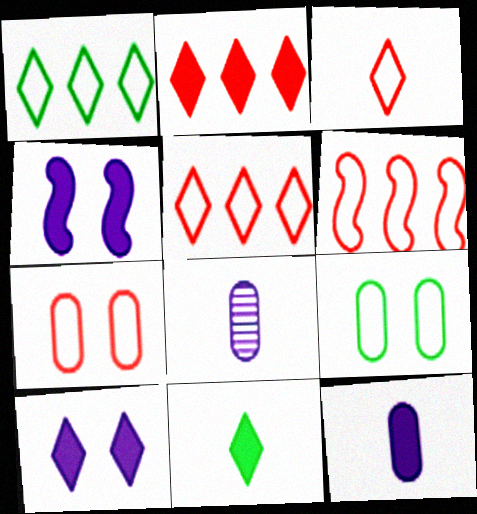[[2, 10, 11], 
[3, 6, 7]]